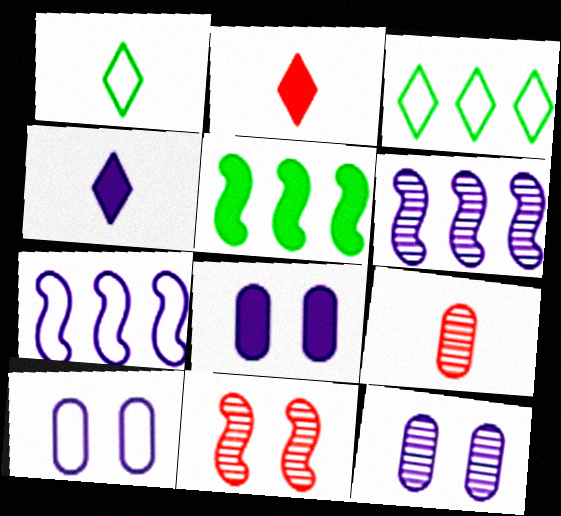[[2, 5, 8], 
[4, 6, 10], 
[4, 7, 12], 
[8, 10, 12]]